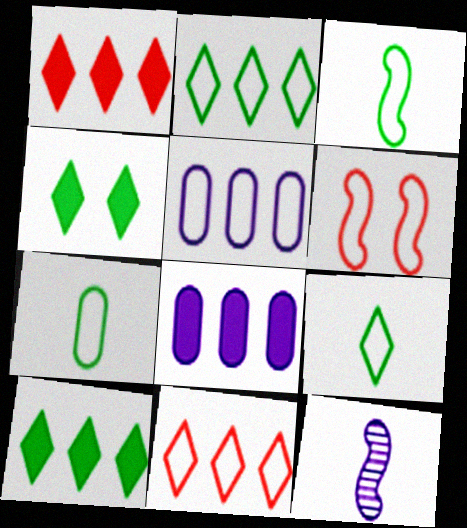[[3, 7, 9], 
[5, 6, 9]]